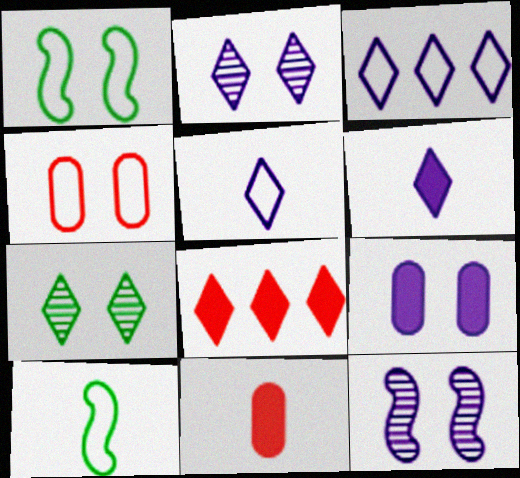[[2, 3, 6], 
[3, 4, 10], 
[5, 7, 8]]